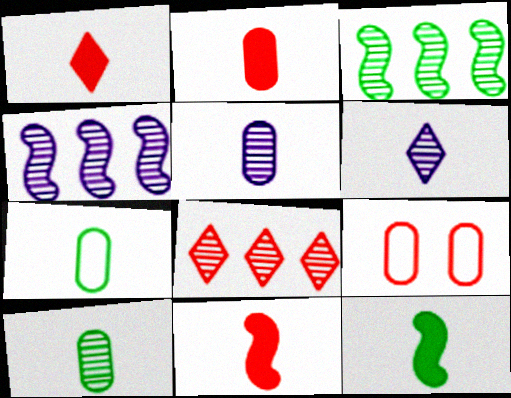[[1, 2, 11], 
[2, 5, 7], 
[6, 7, 11], 
[8, 9, 11]]